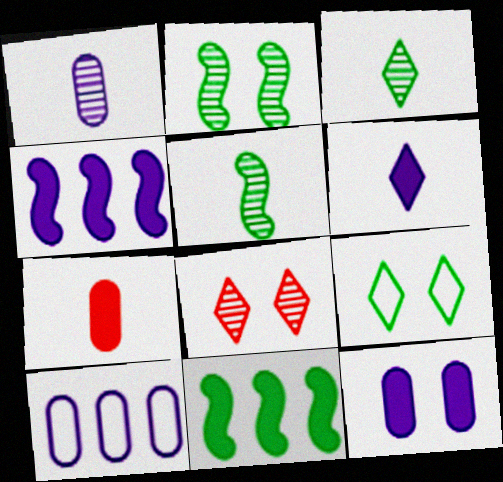[[1, 10, 12], 
[4, 6, 12]]